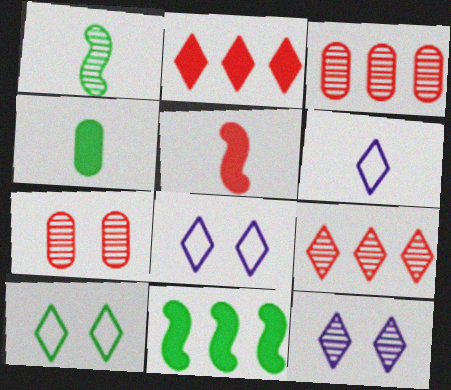[[1, 3, 12], 
[6, 7, 11]]